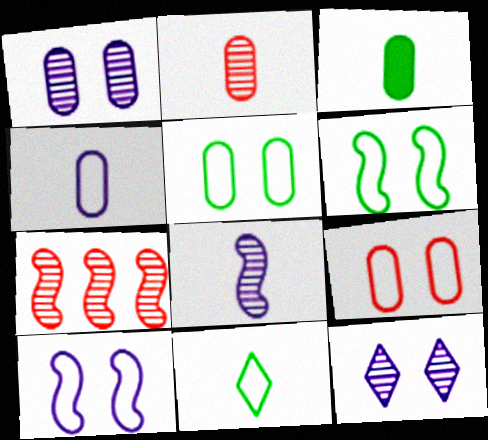[[2, 3, 4]]